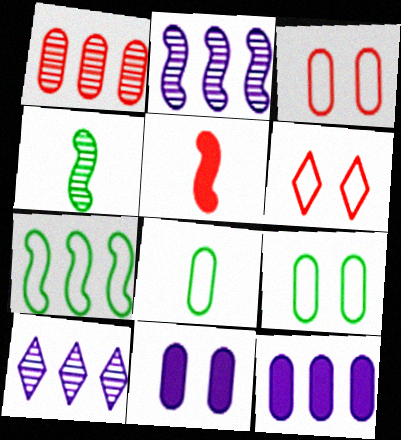[[1, 5, 6], 
[1, 8, 11], 
[4, 6, 12], 
[5, 9, 10]]